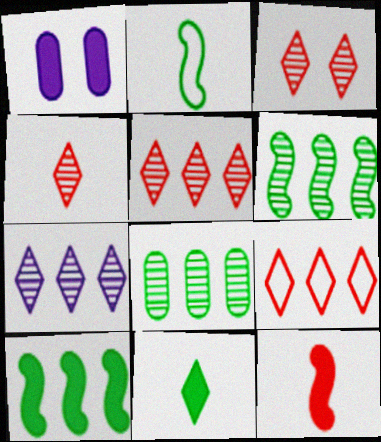[[1, 2, 5], 
[3, 4, 5]]